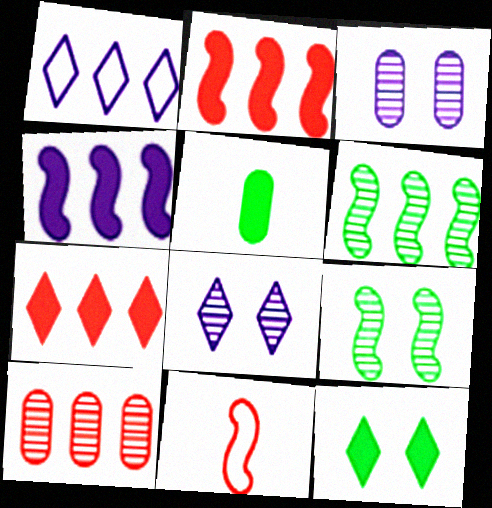[[4, 9, 11]]